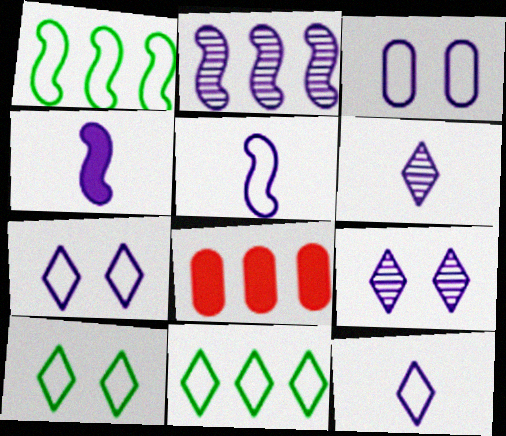[[2, 8, 11]]